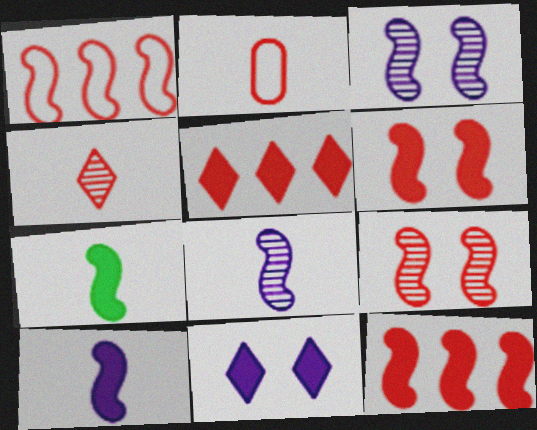[[1, 3, 7], 
[2, 5, 9]]